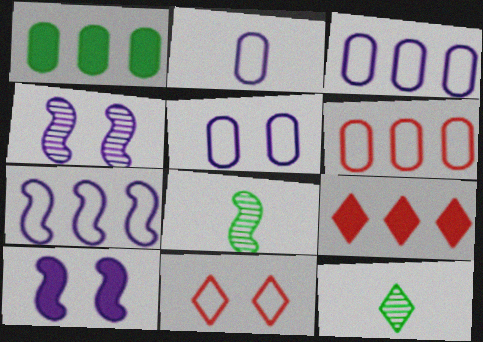[[2, 3, 5], 
[5, 8, 9], 
[6, 10, 12]]